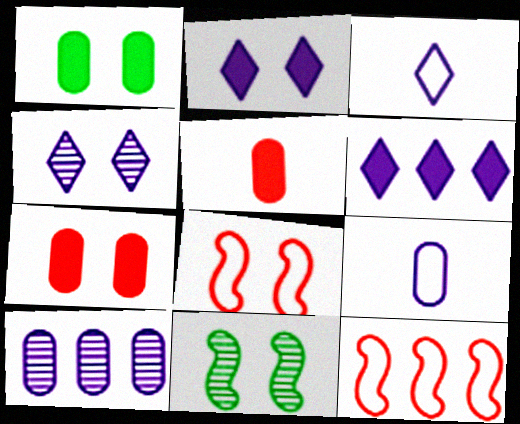[[1, 4, 8], 
[3, 4, 6]]